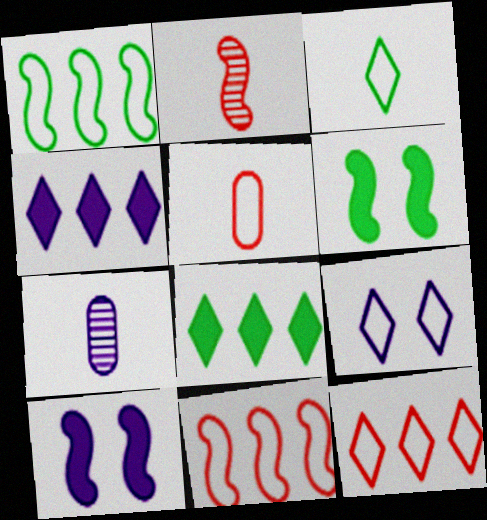[[1, 2, 10], 
[1, 5, 9], 
[3, 9, 12], 
[6, 7, 12]]